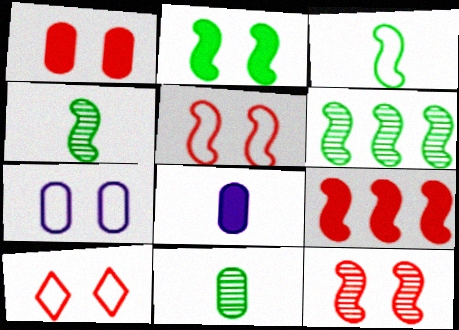[[1, 10, 12], 
[2, 3, 6], 
[6, 8, 10]]